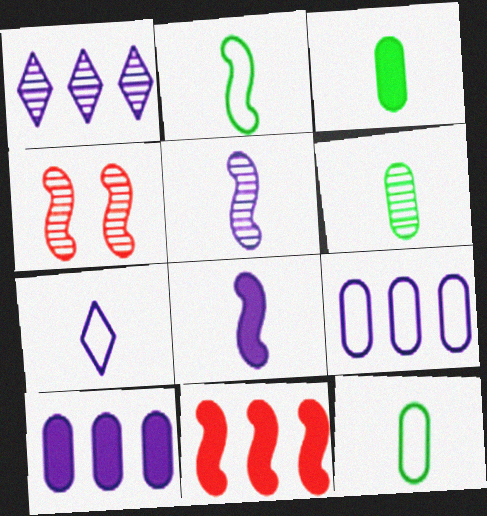[[1, 4, 6], 
[3, 6, 12]]